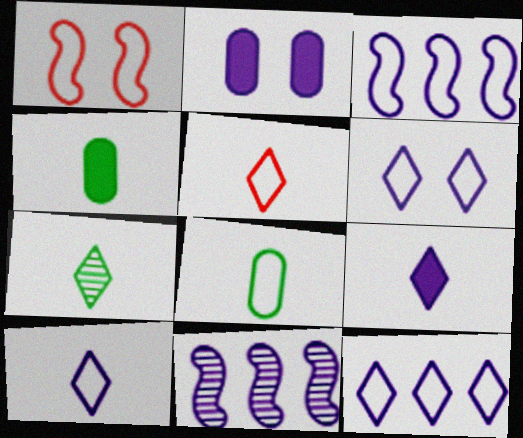[[1, 8, 12], 
[2, 10, 11], 
[5, 7, 9], 
[6, 10, 12]]